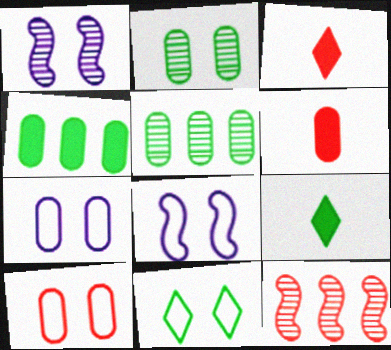[[3, 5, 8], 
[3, 10, 12], 
[5, 6, 7], 
[7, 9, 12], 
[8, 10, 11]]